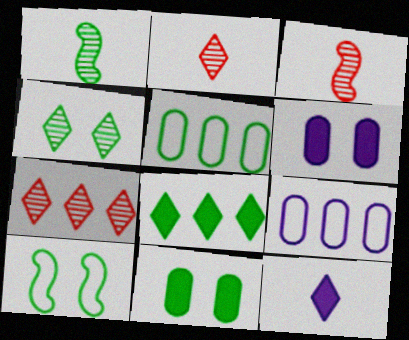[[4, 10, 11]]